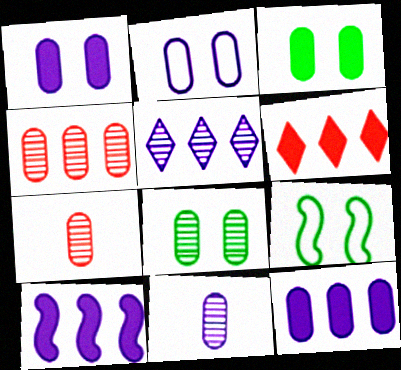[[2, 11, 12], 
[4, 8, 11], 
[6, 9, 11]]